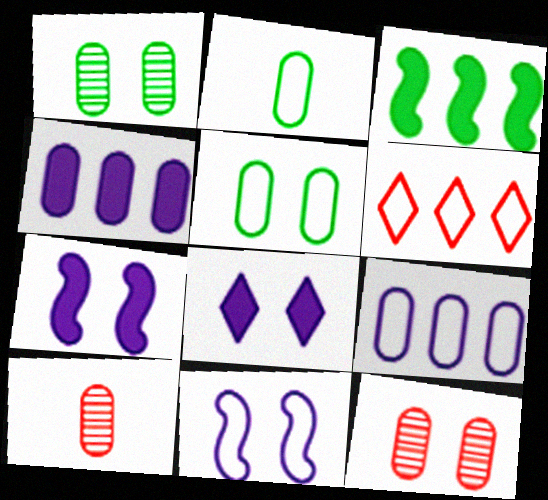[[2, 4, 12], 
[2, 6, 11], 
[4, 5, 10]]